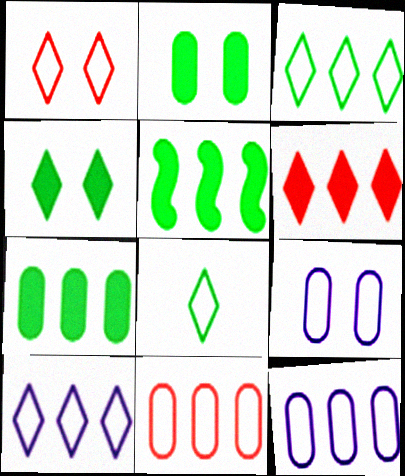[[1, 8, 10]]